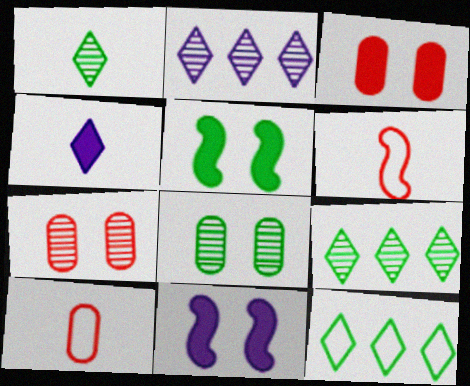[[2, 5, 10], 
[9, 10, 11]]